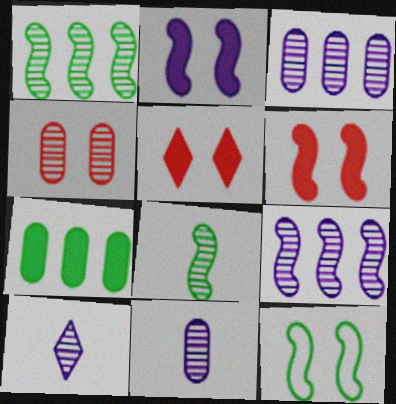[[1, 4, 10]]